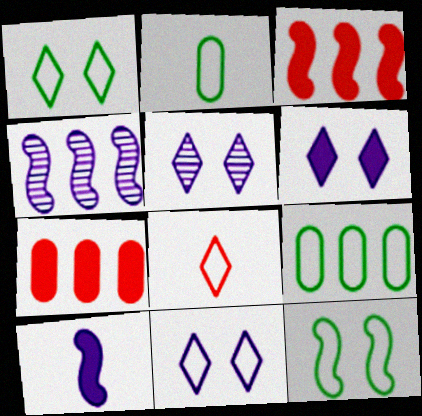[[2, 3, 5], 
[5, 6, 11]]